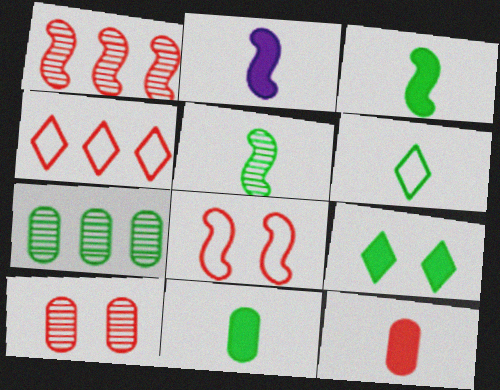[[5, 6, 11]]